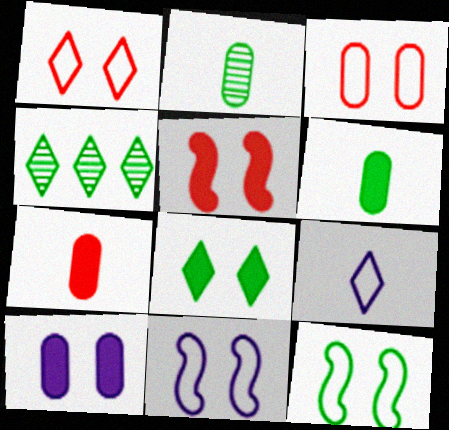[[4, 6, 12], 
[4, 7, 11], 
[5, 8, 10]]